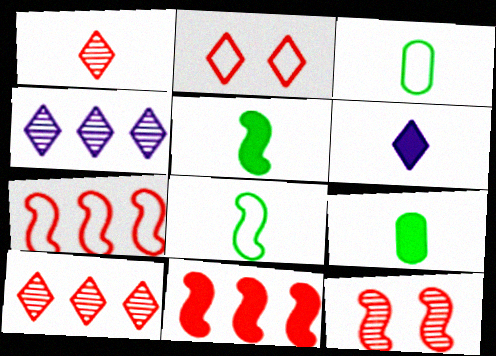[]